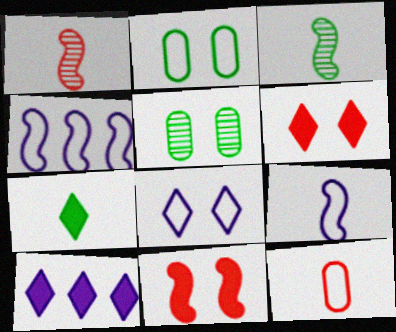[[1, 2, 10], 
[3, 4, 11], 
[5, 8, 11], 
[6, 7, 10]]